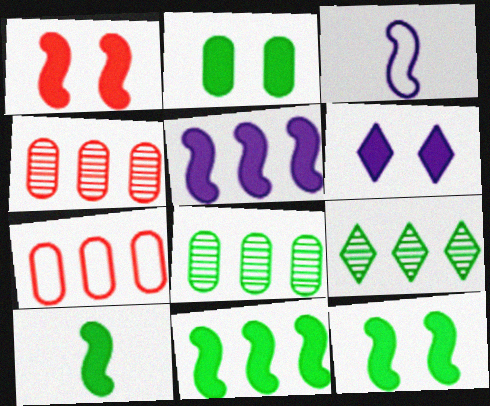[[1, 2, 6], 
[1, 5, 10], 
[5, 7, 9], 
[10, 11, 12]]